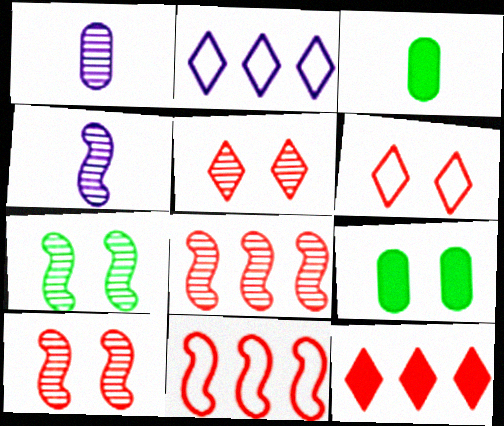[[2, 3, 10], 
[4, 7, 8]]